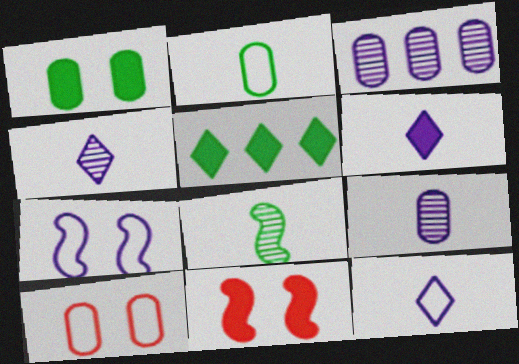[[3, 6, 7], 
[4, 6, 12]]